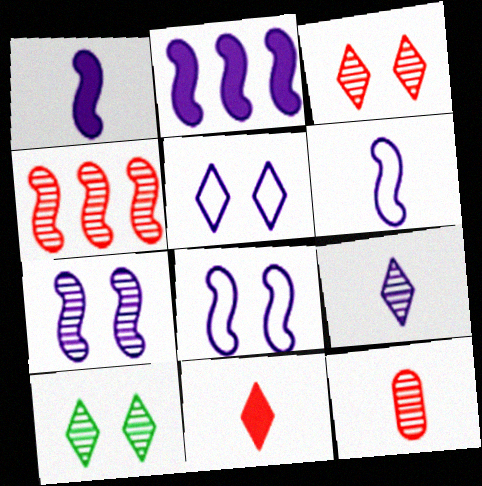[[2, 6, 7], 
[3, 4, 12]]